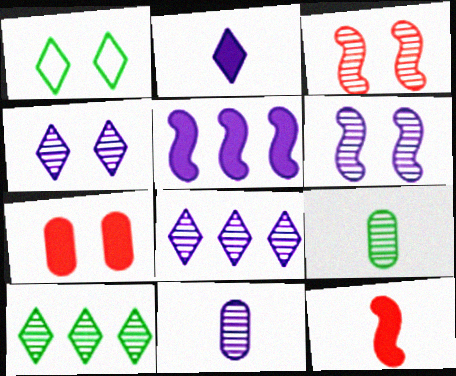[[1, 6, 7], 
[3, 8, 9], 
[3, 10, 11], 
[6, 8, 11]]